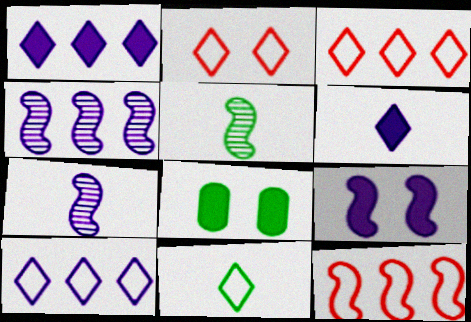[[2, 10, 11], 
[3, 7, 8], 
[5, 9, 12]]